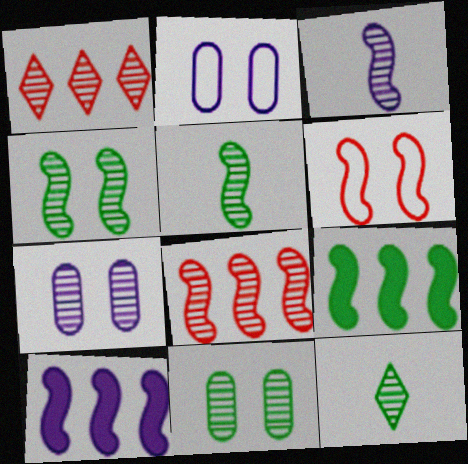[[1, 3, 11], 
[1, 5, 7], 
[3, 4, 8], 
[3, 6, 9], 
[5, 6, 10], 
[7, 8, 12]]